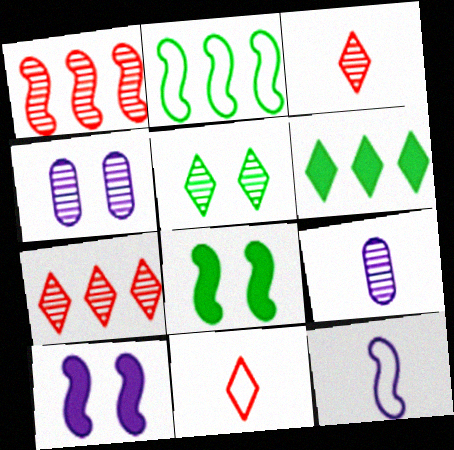[[1, 5, 9], 
[1, 8, 12]]